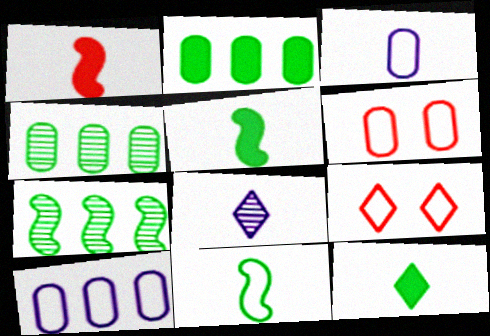[[9, 10, 11]]